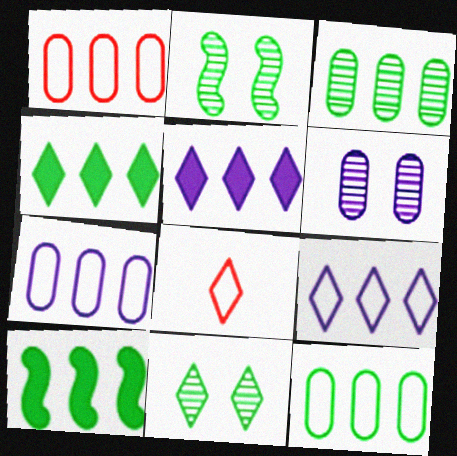[[1, 7, 12], 
[5, 8, 11], 
[6, 8, 10]]